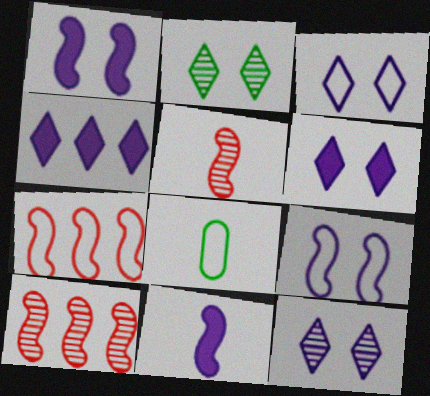[[3, 6, 12], 
[3, 7, 8], 
[6, 8, 10]]